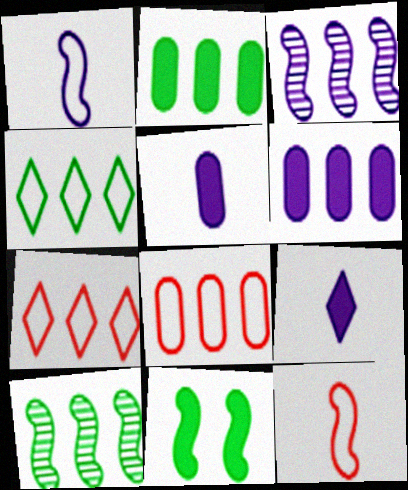[[2, 3, 7], 
[2, 4, 10], 
[3, 11, 12], 
[6, 7, 10]]